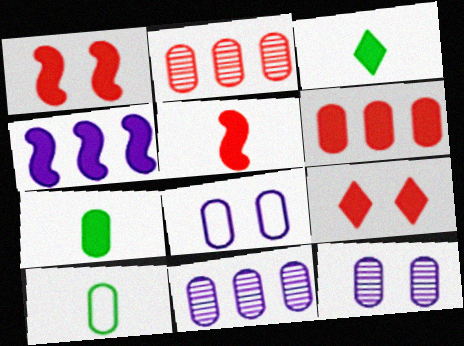[[2, 7, 8], 
[4, 7, 9], 
[5, 6, 9], 
[6, 10, 12]]